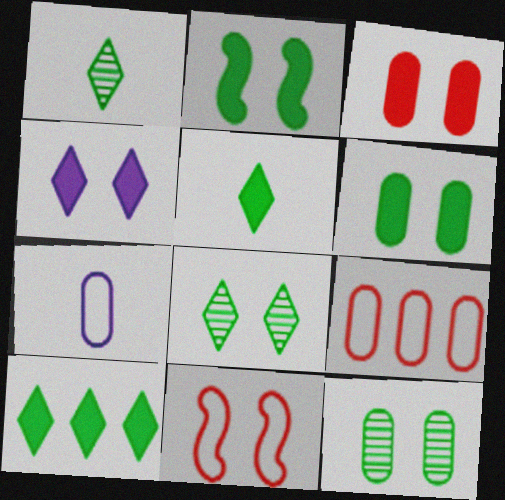[[2, 3, 4], 
[4, 11, 12]]